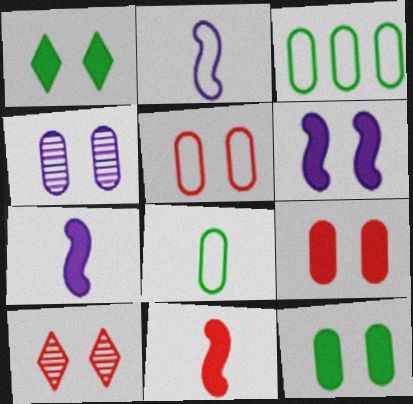[[1, 6, 9], 
[3, 7, 10], 
[4, 5, 12]]